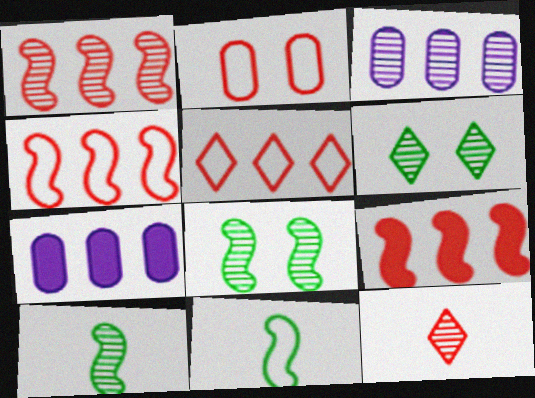[[1, 4, 9], 
[2, 9, 12], 
[3, 8, 12]]